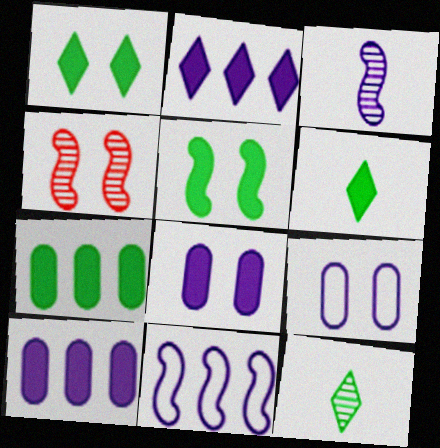[[1, 4, 9], 
[2, 3, 9], 
[5, 6, 7]]